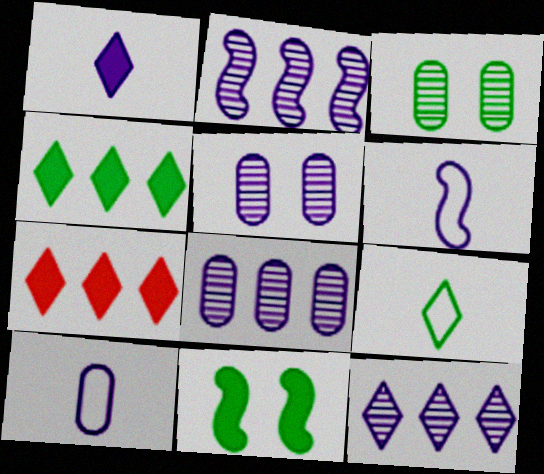[[2, 8, 12], 
[3, 6, 7]]